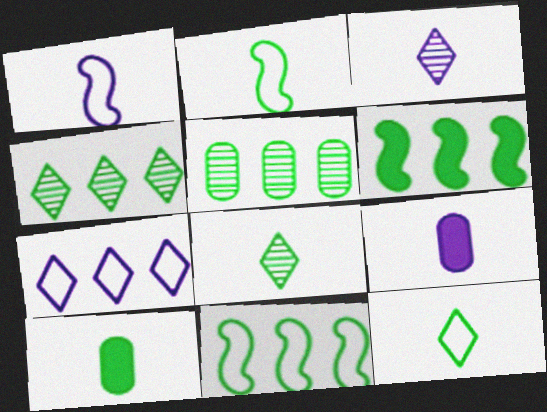[[1, 3, 9], 
[2, 8, 10]]